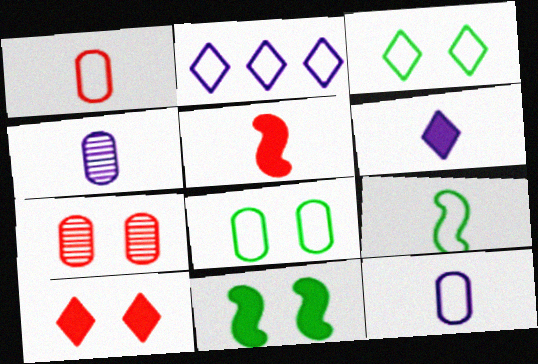[]